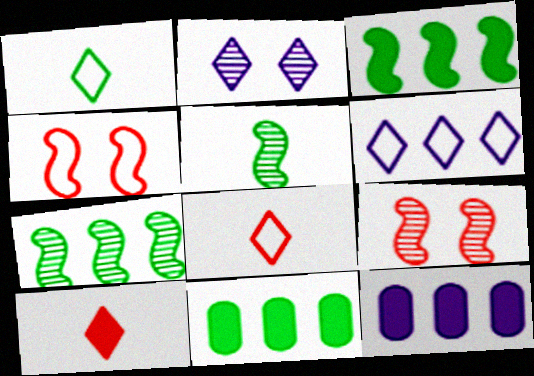[[1, 9, 12]]